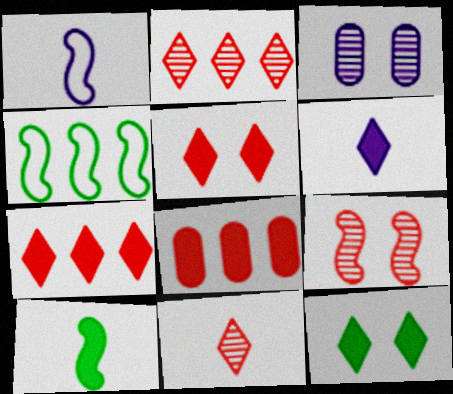[[6, 7, 12]]